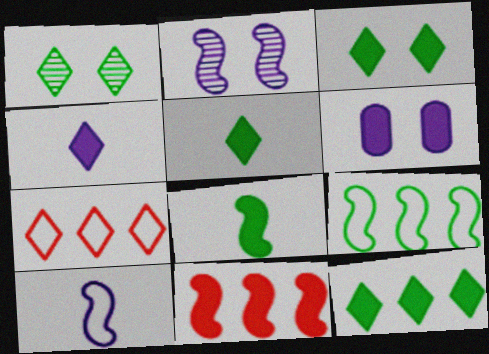[[1, 4, 7], 
[3, 5, 12], 
[5, 6, 11]]